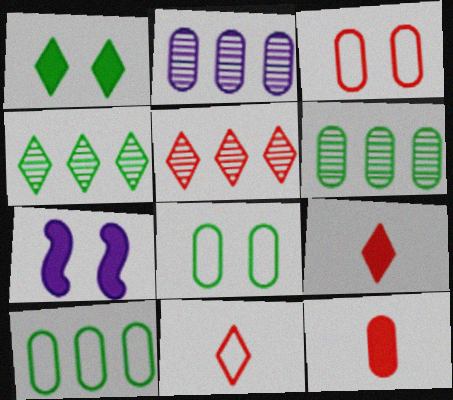[[2, 8, 12], 
[6, 7, 11]]